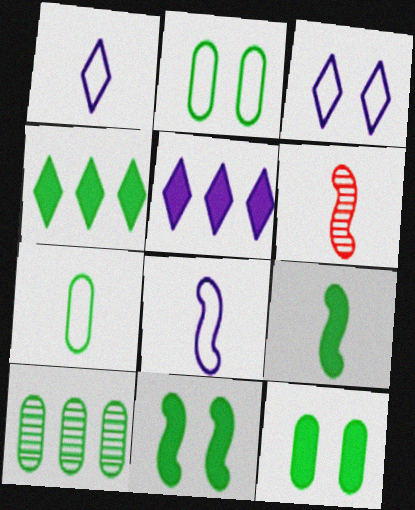[[2, 5, 6], 
[4, 9, 12], 
[6, 8, 9], 
[7, 10, 12]]